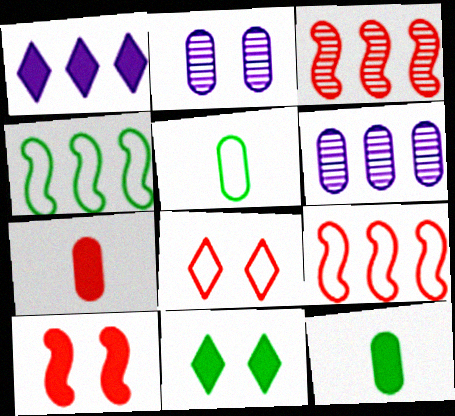[[1, 10, 12], 
[3, 7, 8]]